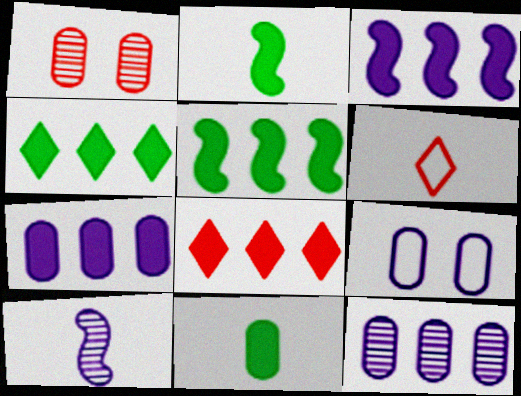[[5, 7, 8], 
[6, 10, 11]]